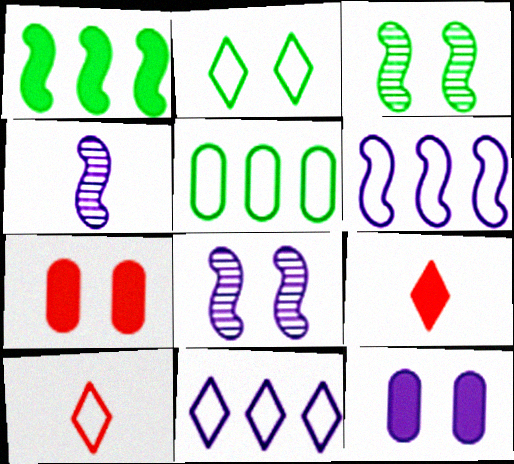[[1, 9, 12], 
[2, 7, 8], 
[2, 10, 11], 
[4, 11, 12], 
[5, 8, 9]]